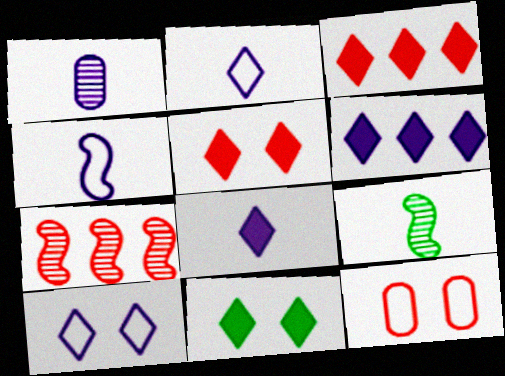[[1, 4, 8], 
[3, 8, 11], 
[6, 9, 12]]